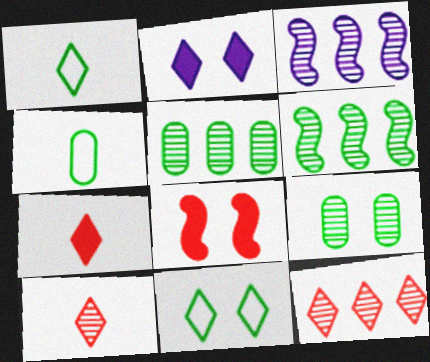[[1, 2, 12], 
[3, 5, 12], 
[3, 9, 10]]